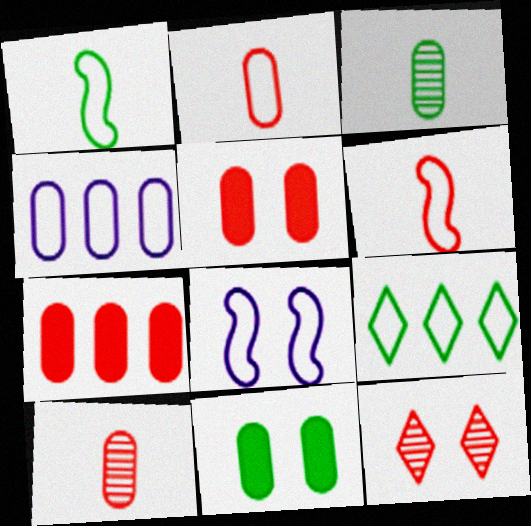[[2, 8, 9], 
[3, 4, 5], 
[4, 10, 11], 
[6, 7, 12], 
[8, 11, 12]]